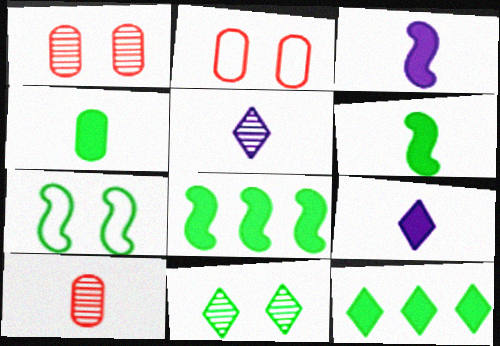[[2, 5, 8]]